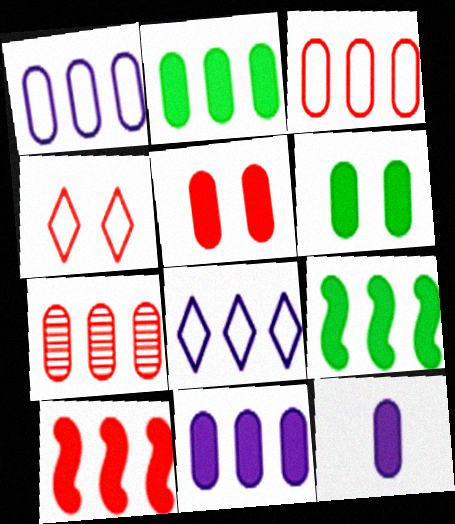[[1, 2, 7], 
[2, 5, 12], 
[7, 8, 9]]